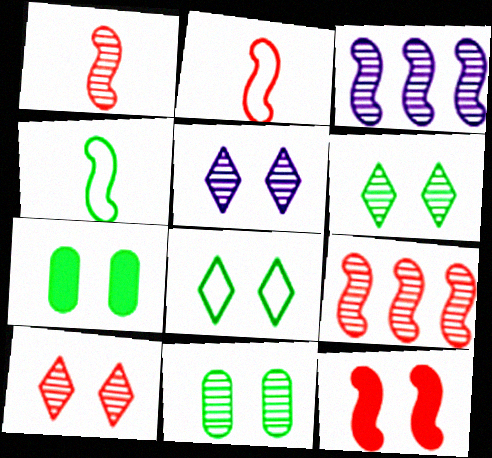[[2, 9, 12], 
[3, 4, 12], 
[5, 6, 10]]